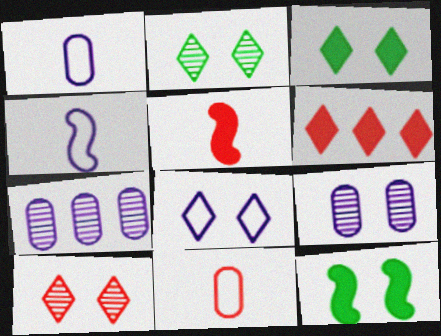[[3, 8, 10]]